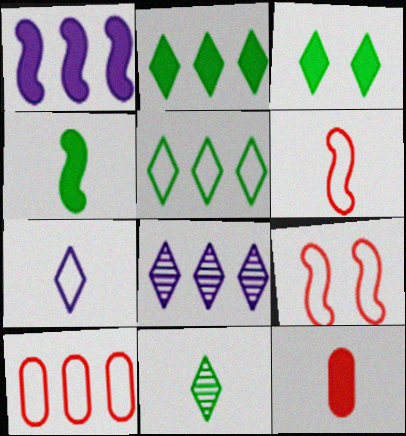[[1, 3, 12], 
[3, 5, 11]]